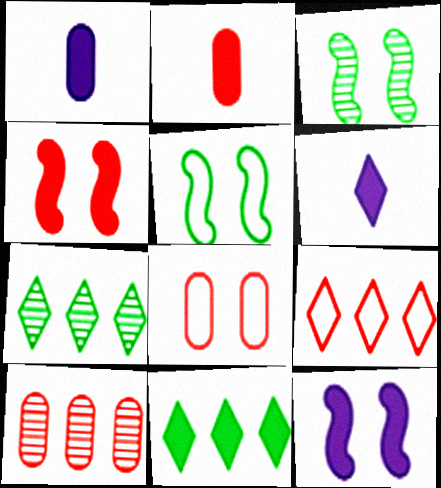[[1, 3, 9], 
[1, 4, 11], 
[2, 8, 10], 
[2, 11, 12], 
[5, 6, 10]]